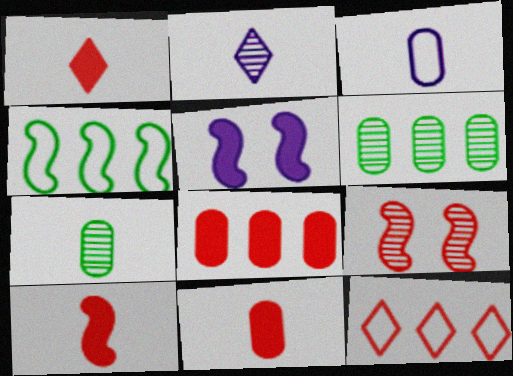[[1, 10, 11], 
[2, 6, 9], 
[3, 7, 11], 
[5, 7, 12], 
[9, 11, 12]]